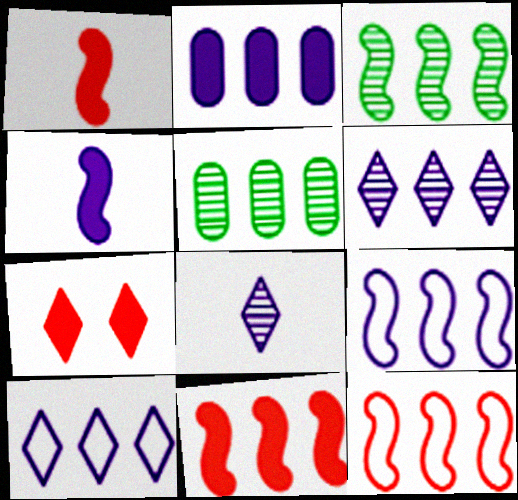[[2, 6, 9], 
[3, 9, 11], 
[5, 10, 11]]